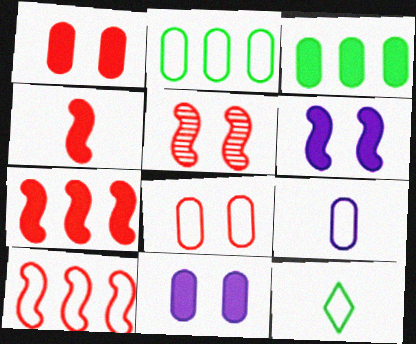[[2, 8, 9], 
[4, 5, 10]]